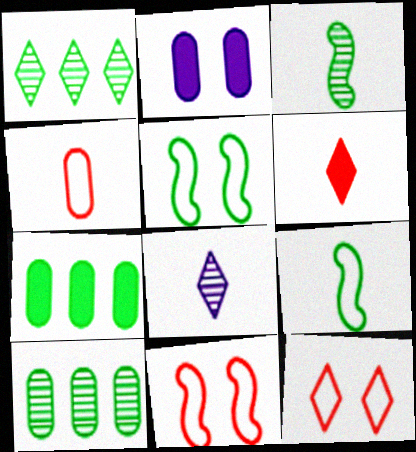[[2, 4, 10], 
[7, 8, 11]]